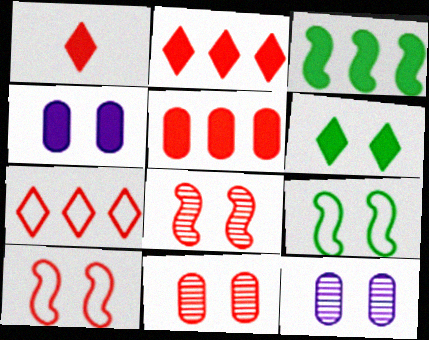[[1, 3, 4], 
[6, 10, 12]]